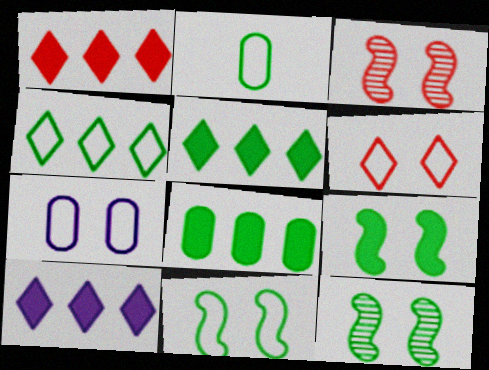[[1, 5, 10], 
[2, 3, 10], 
[2, 4, 11], 
[2, 5, 12], 
[6, 7, 11], 
[9, 11, 12]]